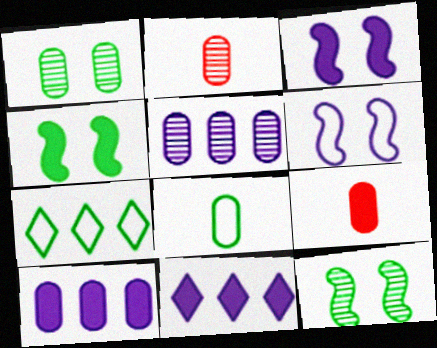[[1, 2, 5], 
[2, 3, 7], 
[4, 9, 11]]